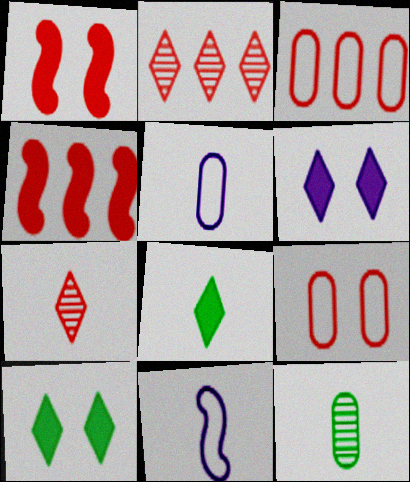[[1, 3, 7], 
[2, 3, 4], 
[4, 7, 9]]